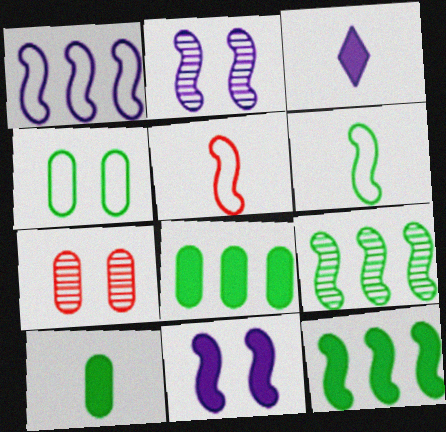[[2, 5, 12], 
[5, 9, 11]]